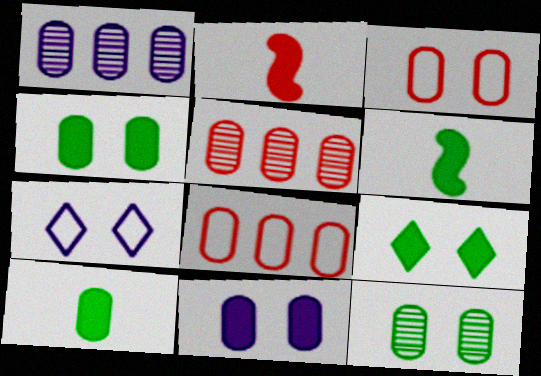[[1, 3, 10], 
[3, 11, 12], 
[5, 6, 7]]